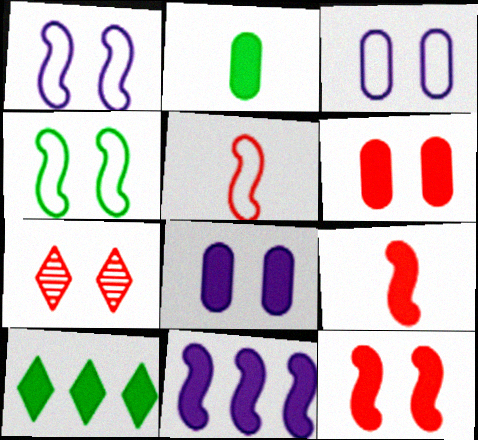[[4, 7, 8], 
[8, 9, 10]]